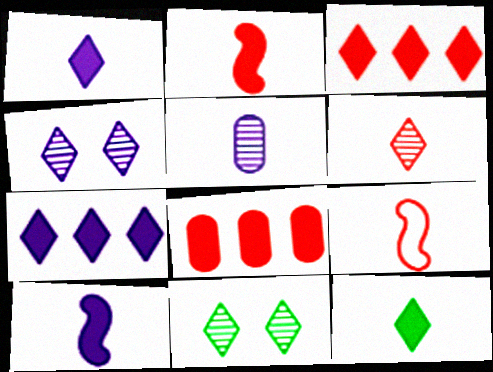[[5, 9, 12]]